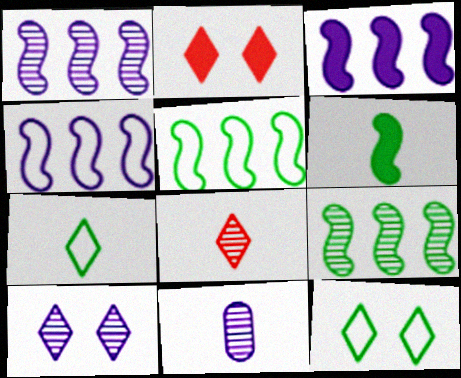[[1, 3, 4], 
[1, 10, 11], 
[2, 5, 11], 
[2, 10, 12]]